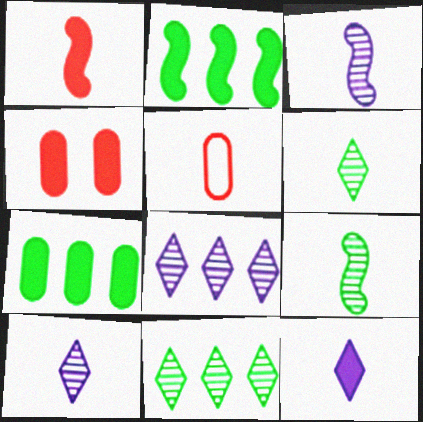[[2, 4, 12], 
[5, 9, 12]]